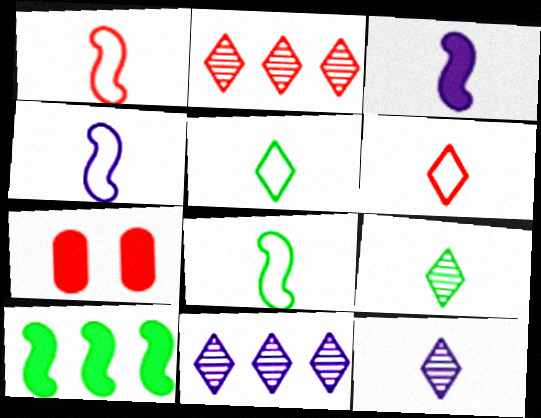[[1, 2, 7], 
[1, 4, 8], 
[7, 8, 11]]